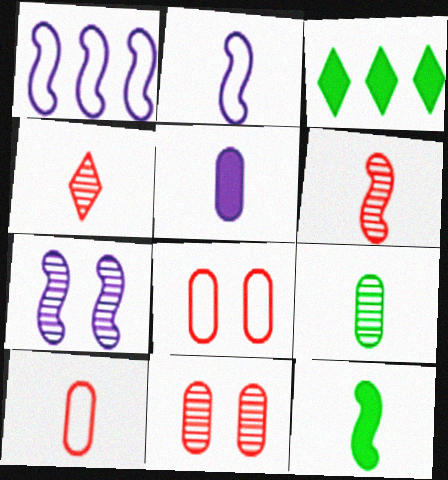[[2, 3, 11], 
[2, 6, 12], 
[3, 7, 10], 
[5, 9, 10]]